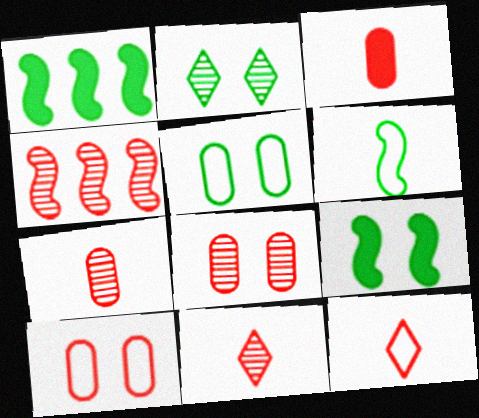[[2, 5, 9], 
[4, 8, 11]]